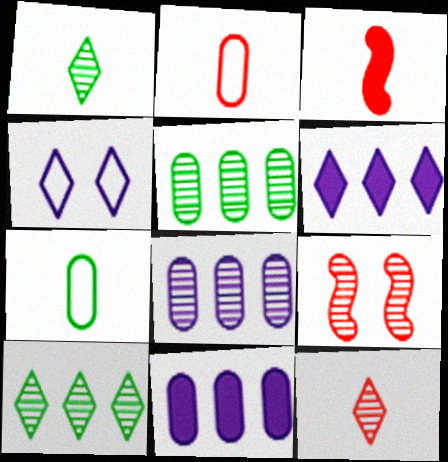[[1, 8, 9], 
[2, 3, 12], 
[3, 4, 5], 
[6, 7, 9]]